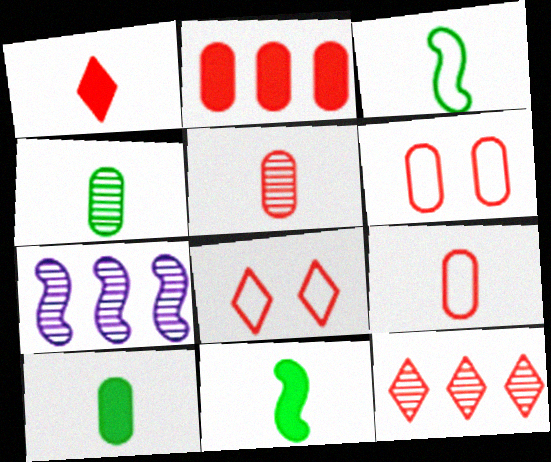[[1, 8, 12], 
[2, 5, 6], 
[7, 8, 10]]